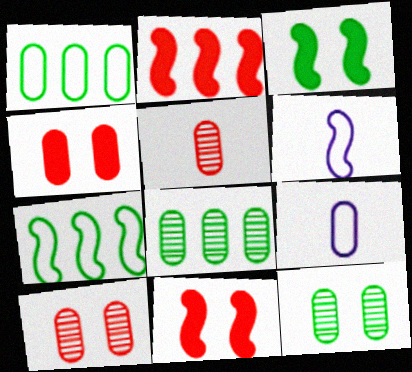[[4, 8, 9]]